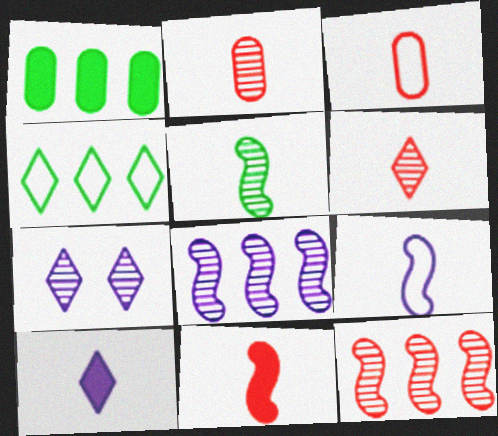[[3, 5, 10], 
[3, 6, 11], 
[5, 9, 11]]